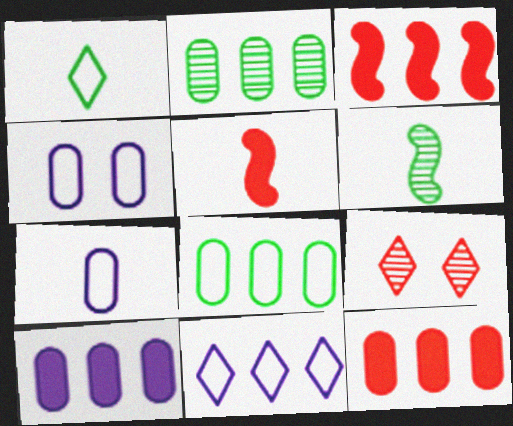[[2, 3, 11]]